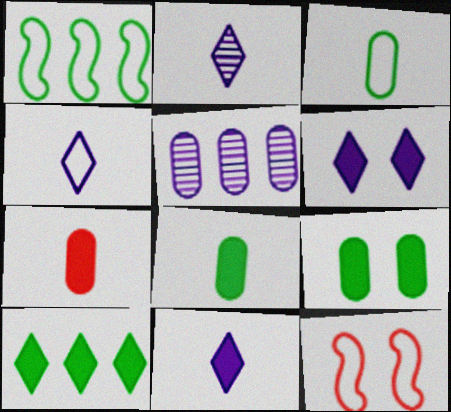[[2, 4, 11]]